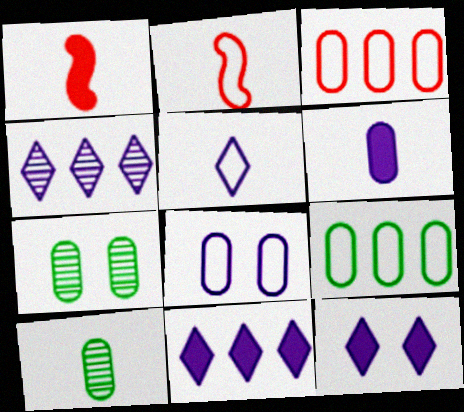[[1, 5, 10], 
[2, 7, 11], 
[3, 6, 7], 
[4, 5, 12]]